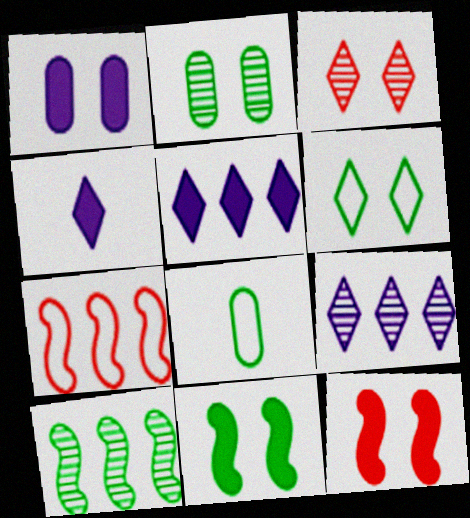[[2, 4, 7], 
[2, 6, 11], 
[8, 9, 12]]